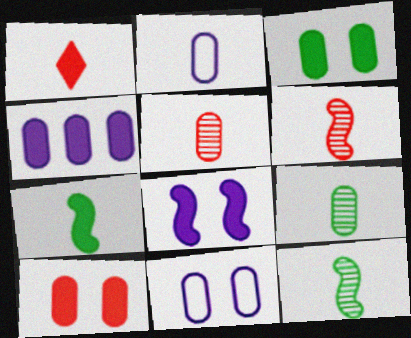[[1, 2, 12]]